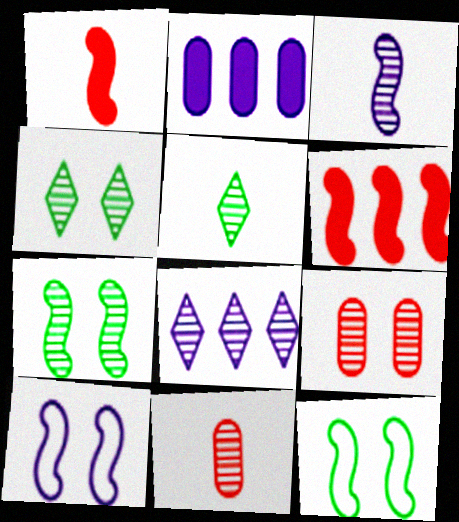[[3, 5, 11], 
[3, 6, 12], 
[7, 8, 11]]